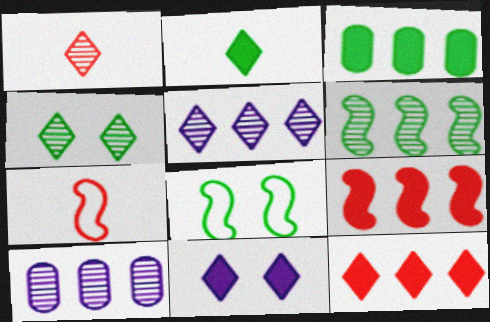[[1, 4, 5], 
[2, 11, 12]]